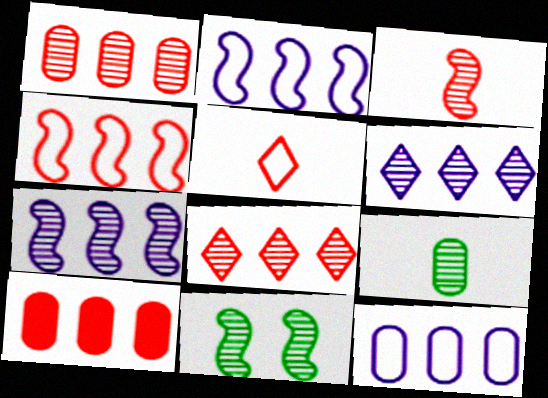[[3, 7, 11], 
[4, 8, 10]]